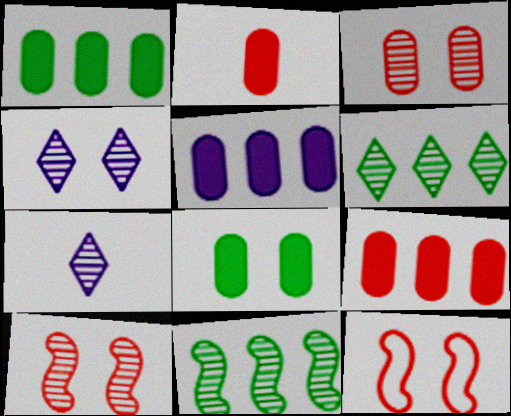[[1, 5, 9], 
[1, 7, 12], 
[2, 5, 8], 
[3, 7, 11], 
[4, 8, 12]]